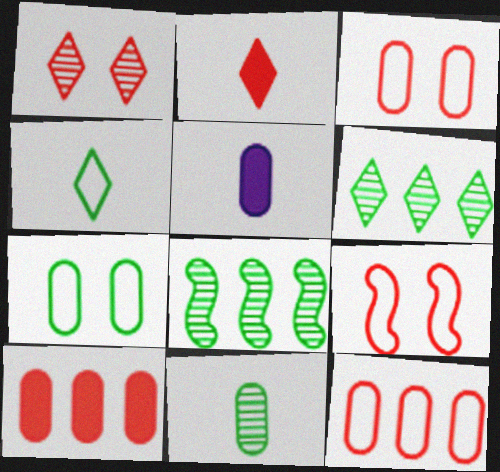[[5, 6, 9]]